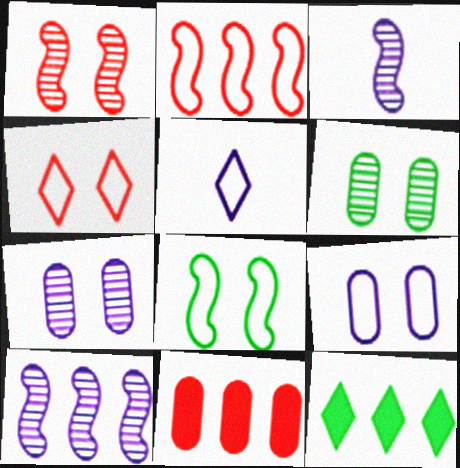[[4, 8, 9]]